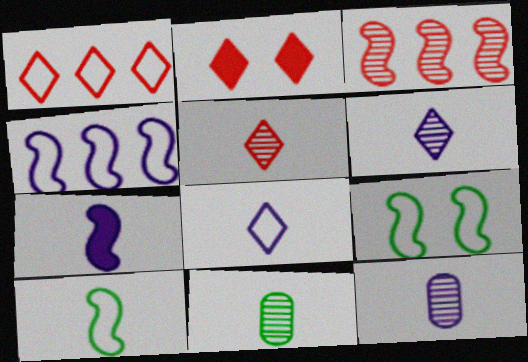[[1, 2, 5], 
[2, 4, 11], 
[3, 7, 9], 
[7, 8, 12]]